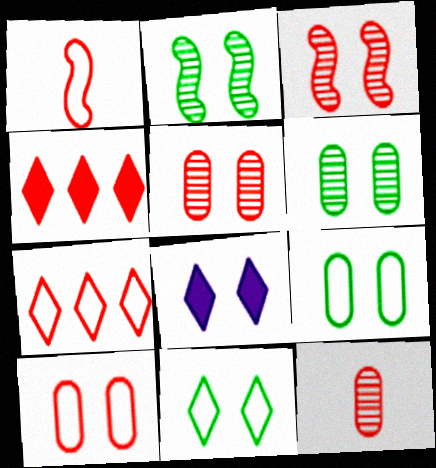[[1, 4, 5], 
[1, 7, 10], 
[2, 8, 10], 
[3, 8, 9]]